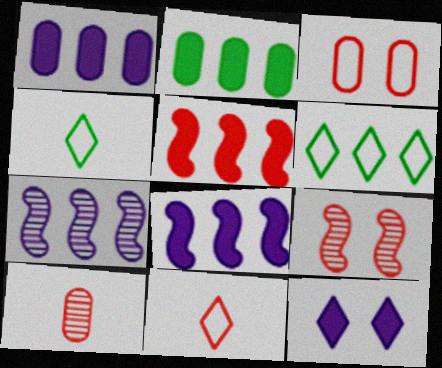[[1, 4, 9]]